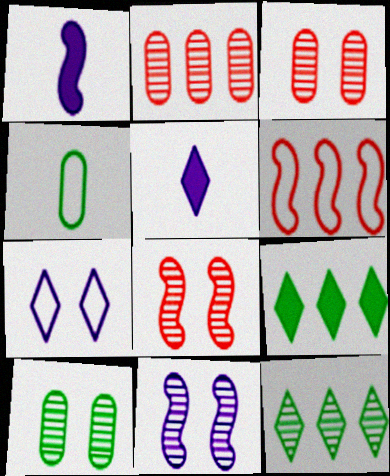[[4, 6, 7], 
[5, 6, 10]]